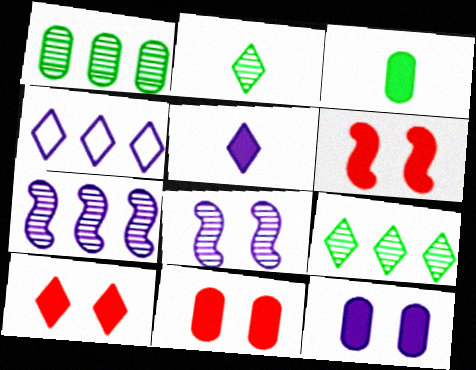[[2, 4, 10], 
[6, 10, 11]]